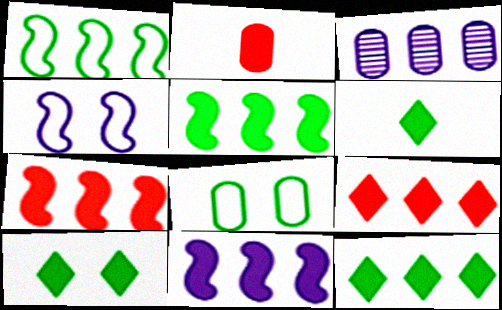[[1, 3, 9], 
[2, 3, 8], 
[2, 10, 11], 
[5, 7, 11], 
[6, 10, 12]]